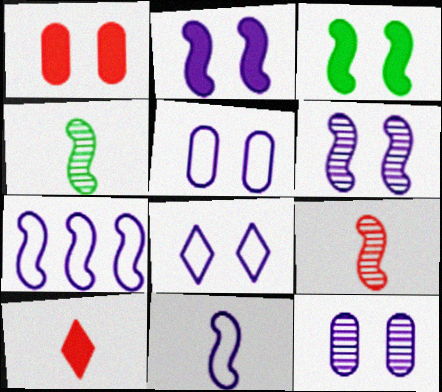[[2, 8, 12], 
[3, 7, 9]]